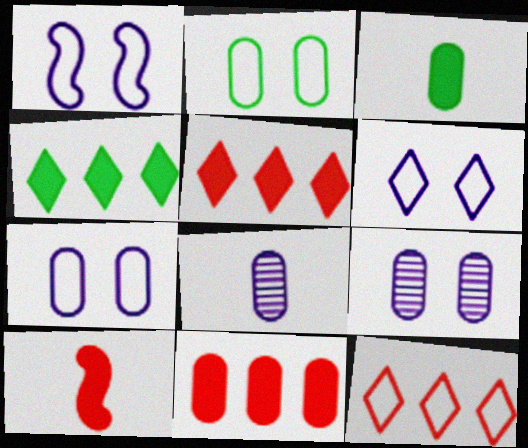[[1, 6, 7], 
[2, 8, 11]]